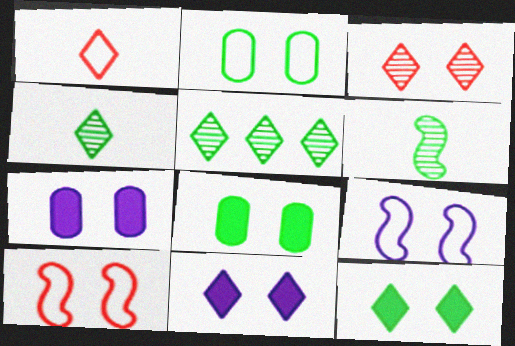[[1, 5, 11], 
[3, 8, 9]]